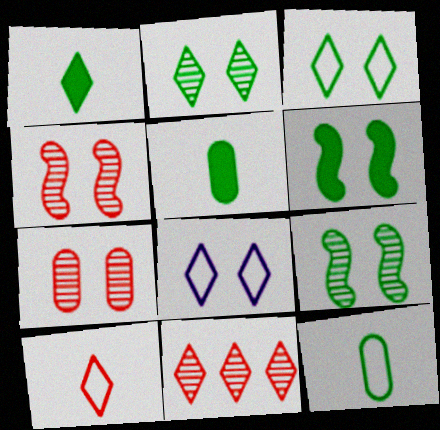[[1, 8, 11], 
[6, 7, 8]]